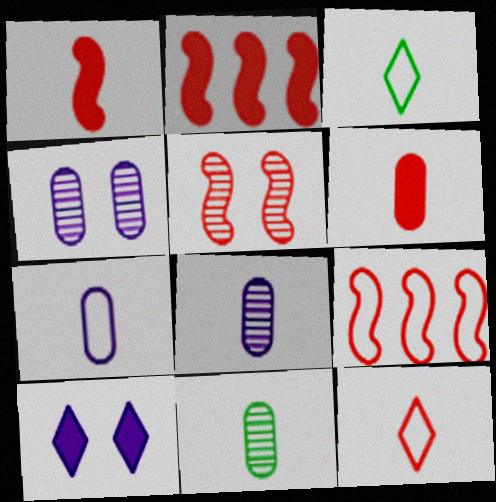[[1, 3, 8], 
[1, 5, 9], 
[2, 3, 4], 
[6, 7, 11], 
[9, 10, 11]]